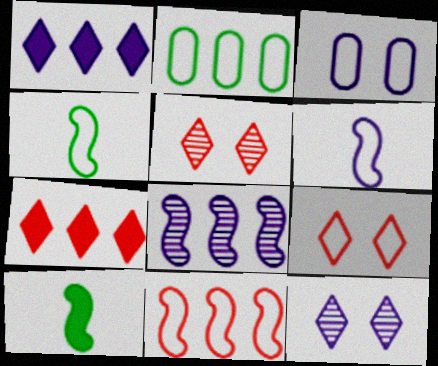[[2, 6, 9], 
[2, 7, 8]]